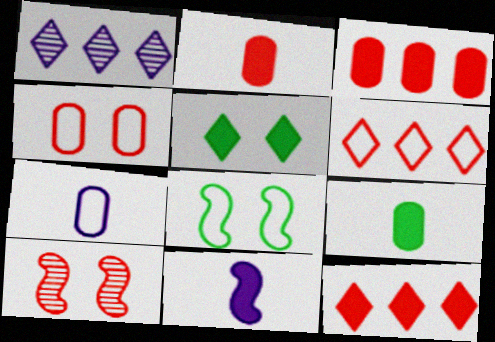[[1, 2, 8], 
[2, 6, 10], 
[3, 5, 11], 
[6, 7, 8]]